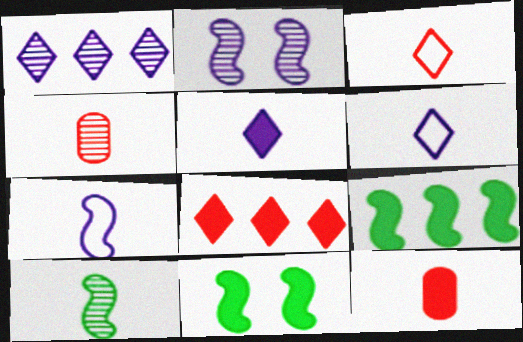[[6, 10, 12]]